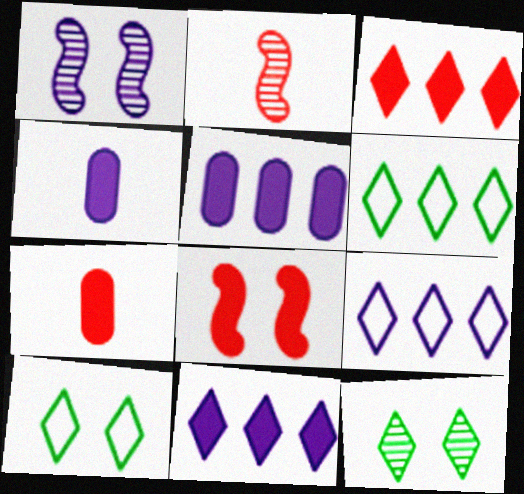[[1, 4, 9], 
[1, 6, 7], 
[2, 5, 10], 
[3, 7, 8]]